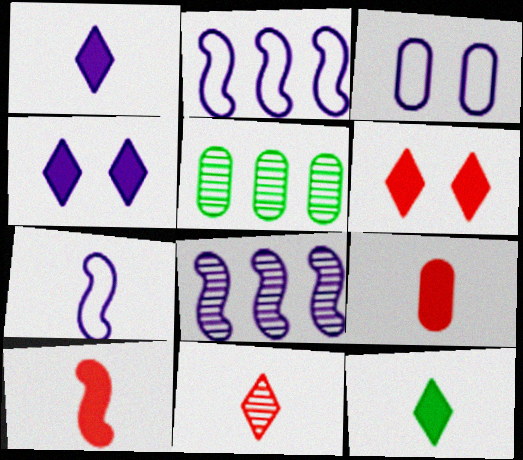[[1, 3, 8], 
[3, 5, 9], 
[5, 6, 7]]